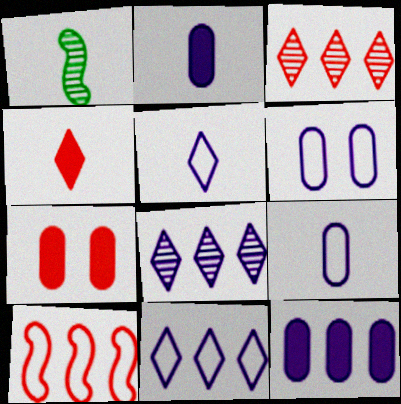[[1, 4, 9], 
[1, 7, 11]]